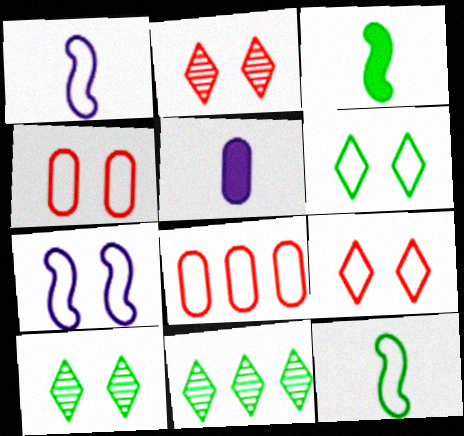[[1, 6, 8], 
[4, 6, 7]]